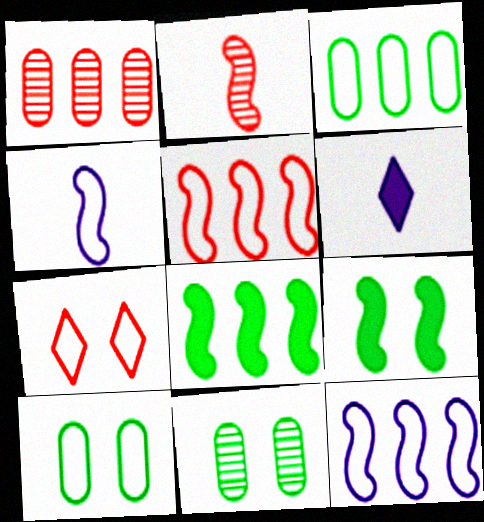[[2, 9, 12], 
[3, 4, 7], 
[5, 6, 11]]